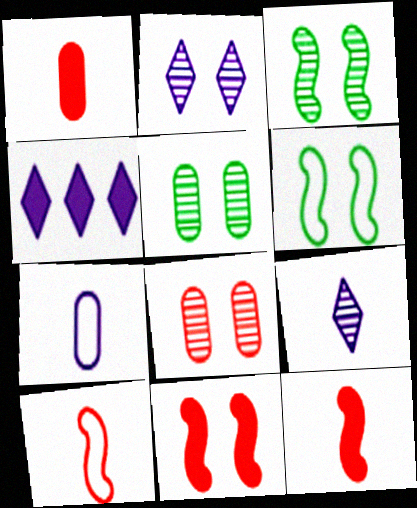[[2, 3, 8], 
[4, 5, 10]]